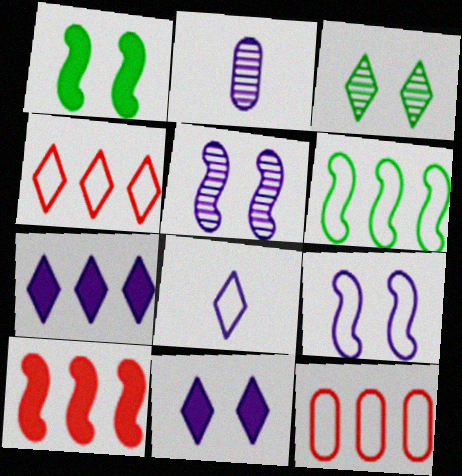[[1, 2, 4], 
[2, 7, 9]]